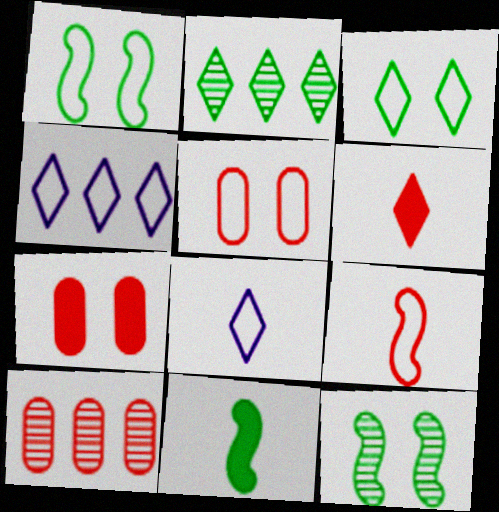[]